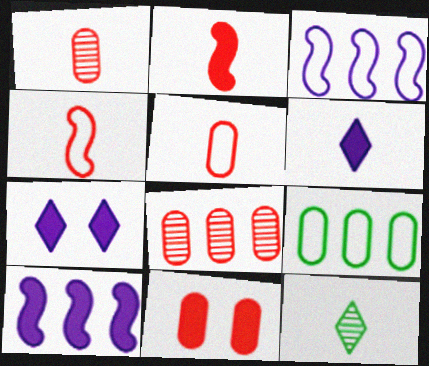[[3, 11, 12], 
[5, 8, 11]]